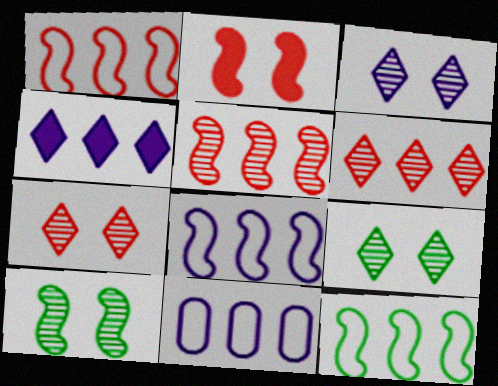[[1, 8, 12], 
[3, 7, 9]]